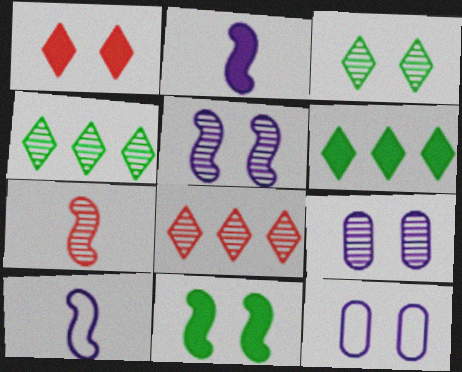[[4, 7, 9], 
[6, 7, 12]]